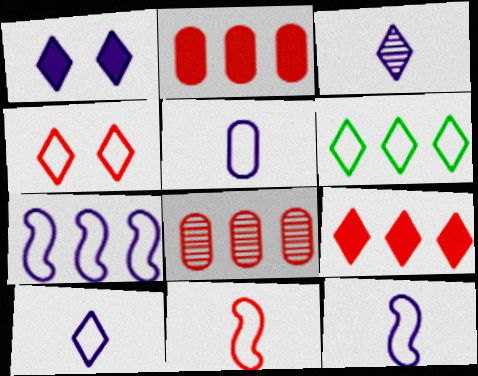[[4, 6, 10], 
[5, 10, 12]]